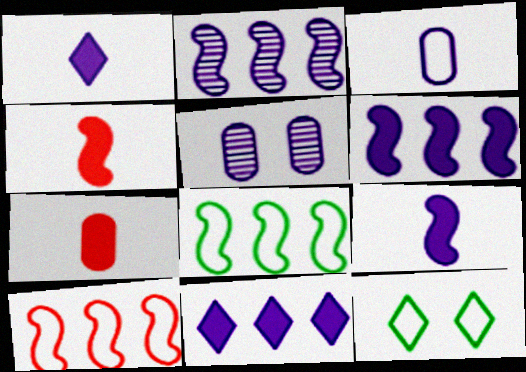[[2, 7, 12], 
[3, 10, 12]]